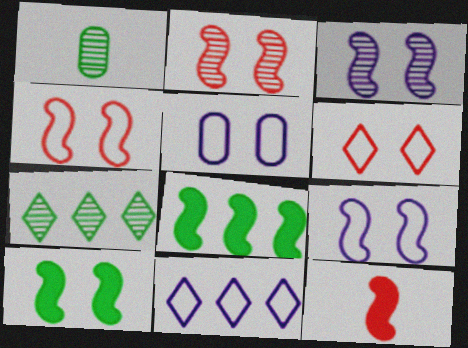[[2, 9, 10], 
[3, 4, 10], 
[5, 7, 12]]